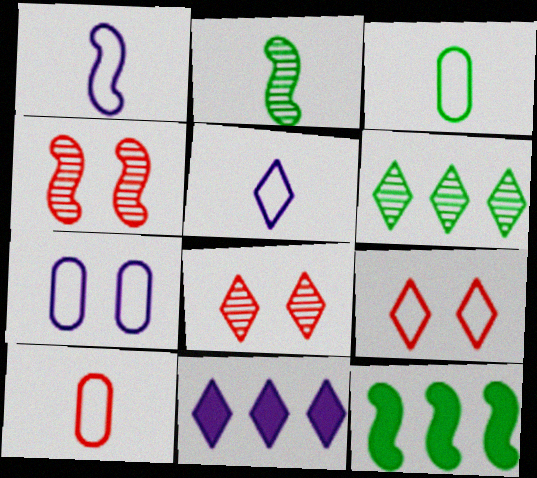[[1, 4, 12], 
[3, 4, 11]]